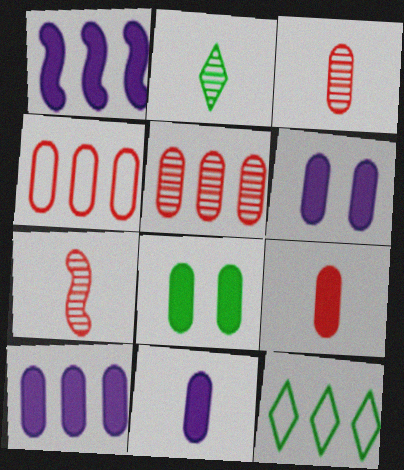[[1, 5, 12], 
[6, 7, 12], 
[6, 10, 11], 
[8, 9, 10]]